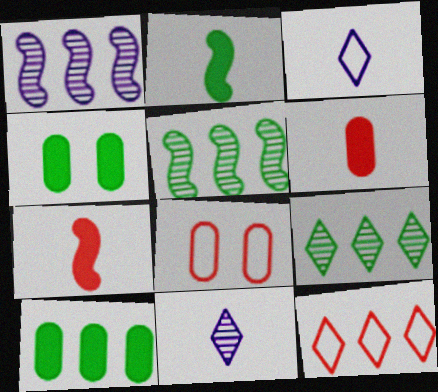[[1, 10, 12]]